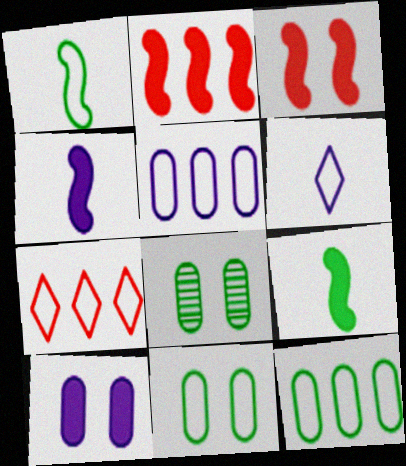[[2, 6, 8], 
[4, 7, 8]]